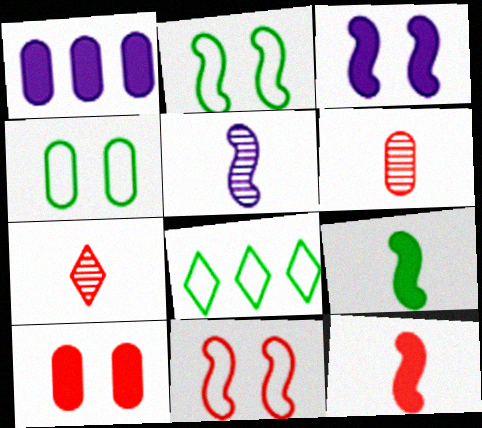[[1, 2, 7], 
[1, 4, 6], 
[3, 6, 8], 
[5, 8, 10]]